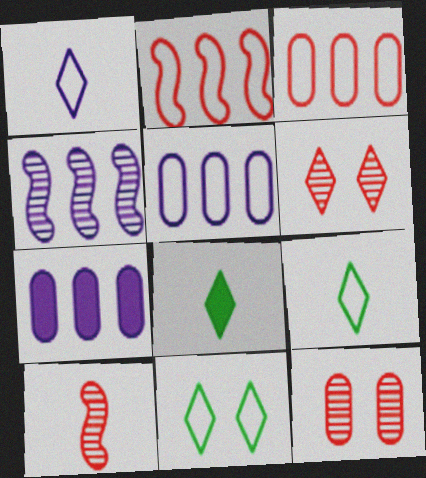[[7, 10, 11]]